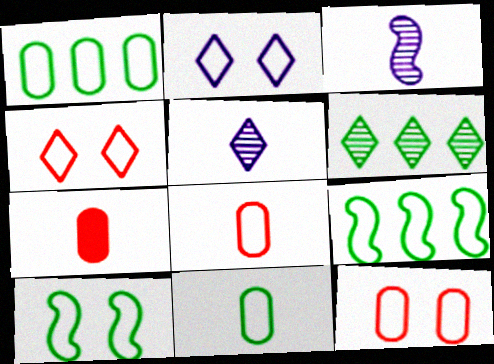[[2, 8, 9], 
[2, 10, 12]]